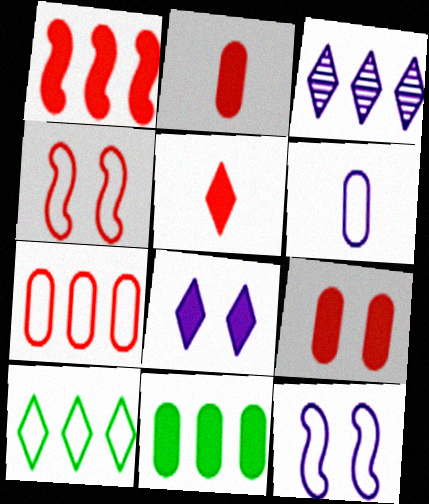[[1, 5, 9], 
[4, 6, 10]]